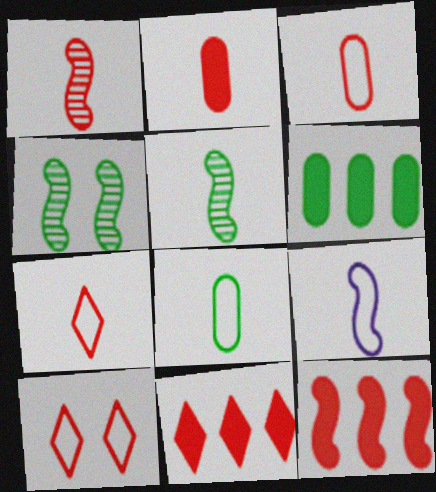[[1, 2, 7], 
[4, 9, 12], 
[7, 8, 9]]